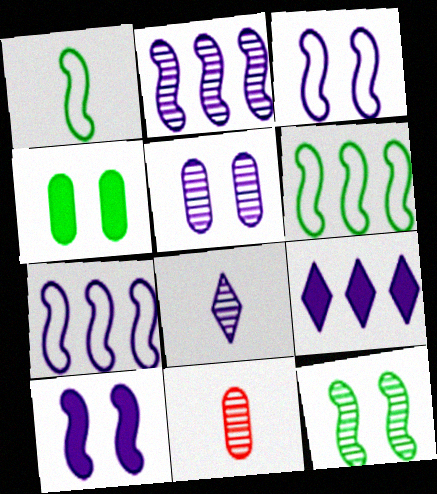[[2, 5, 8]]